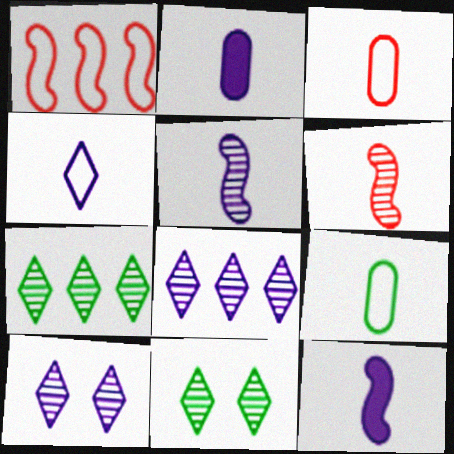[[1, 2, 11], 
[2, 4, 5]]